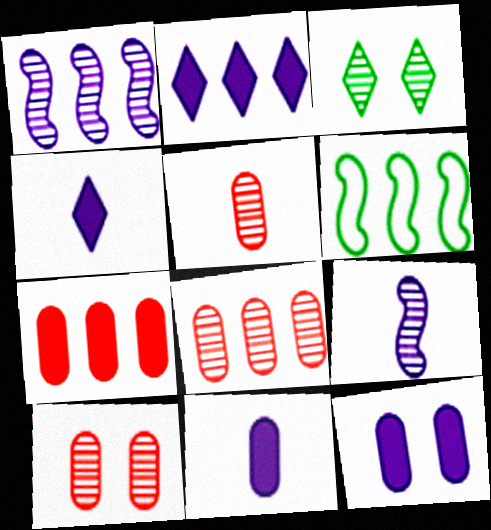[[1, 3, 5], 
[2, 6, 8], 
[3, 8, 9], 
[4, 6, 10], 
[5, 8, 10]]